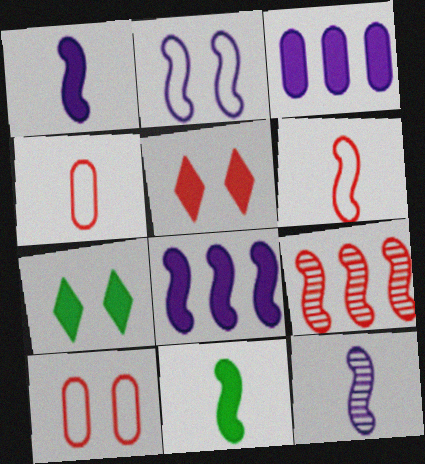[[2, 8, 12], 
[2, 9, 11], 
[3, 5, 11], 
[4, 5, 9], 
[6, 11, 12]]